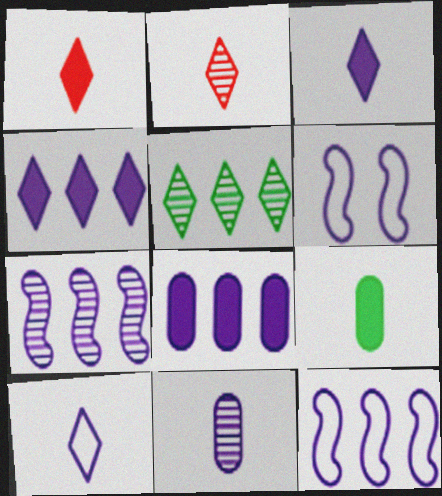[[4, 6, 11]]